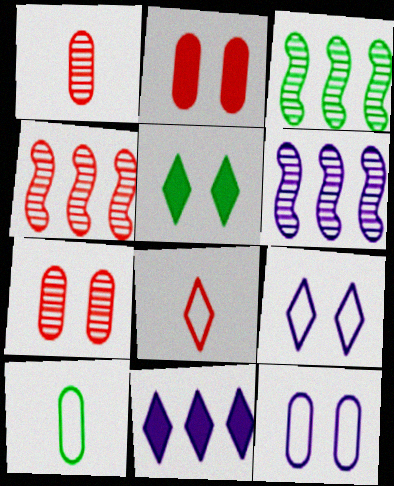[[2, 4, 8], 
[3, 4, 6], 
[3, 5, 10]]